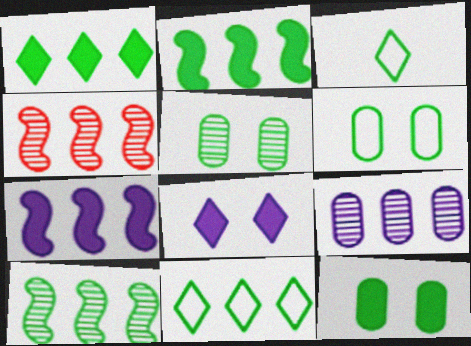[[2, 3, 5], 
[3, 10, 12], 
[5, 6, 12]]